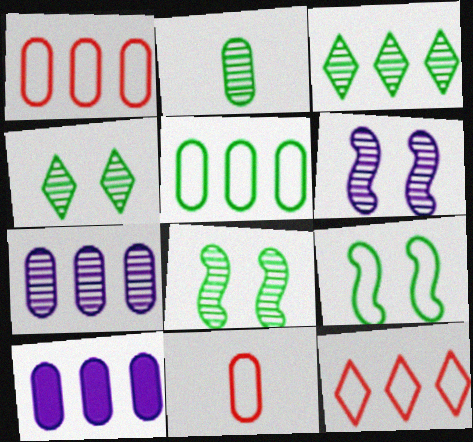[[2, 3, 8]]